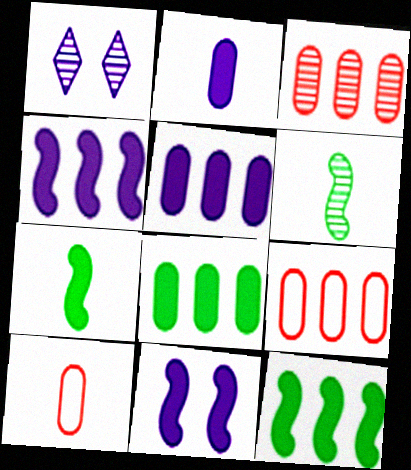[[1, 3, 6], 
[1, 7, 9], 
[1, 10, 12]]